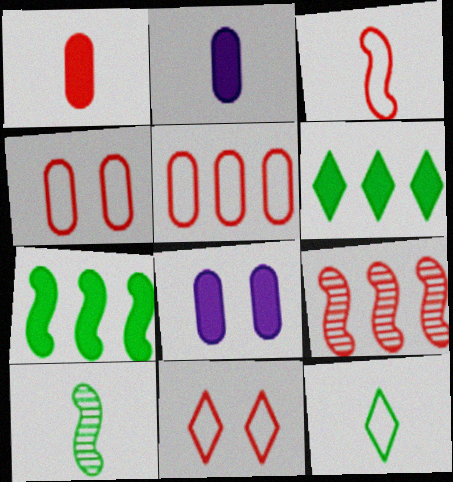[[1, 9, 11], 
[3, 5, 11], 
[8, 9, 12]]